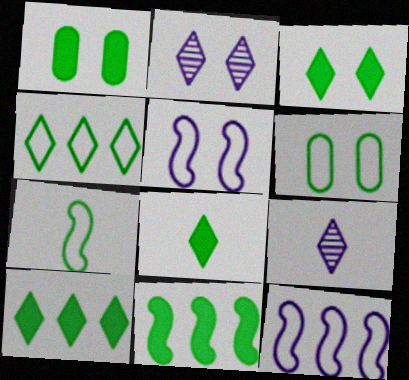[[1, 8, 11], 
[3, 8, 10], 
[4, 6, 7]]